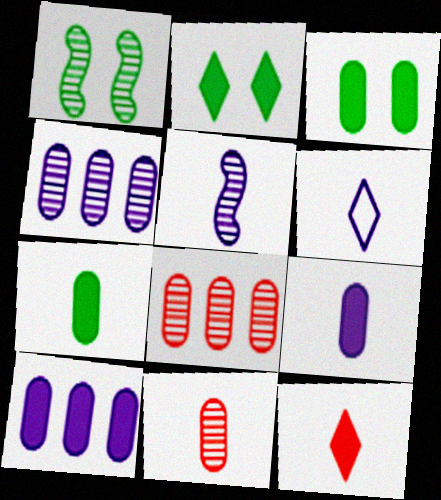[[5, 6, 9]]